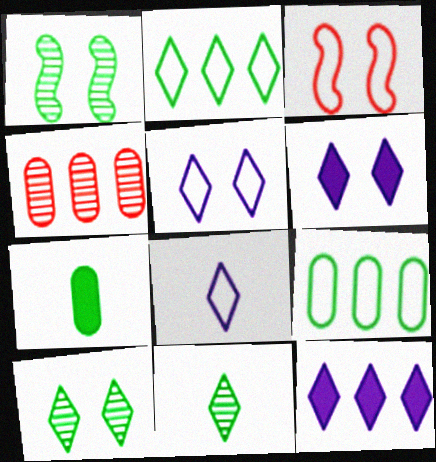[[1, 2, 7], 
[3, 8, 9]]